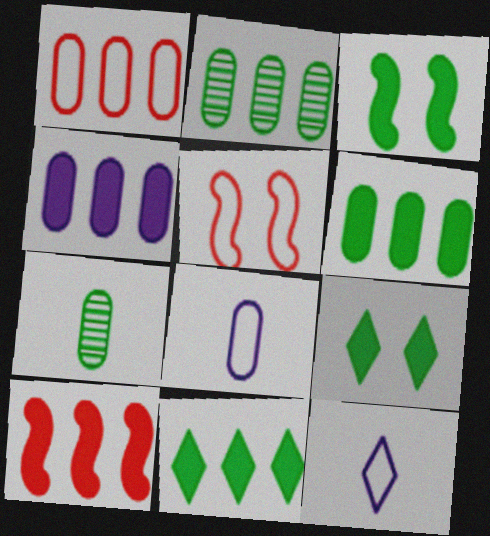[[1, 2, 4], 
[4, 10, 11]]